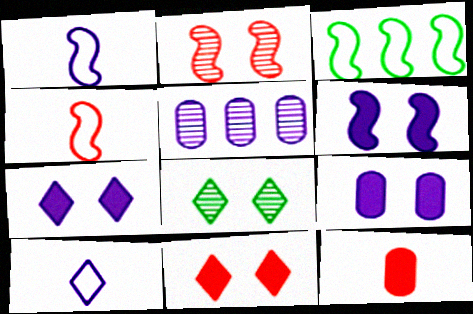[[1, 5, 7], 
[5, 6, 10], 
[6, 7, 9]]